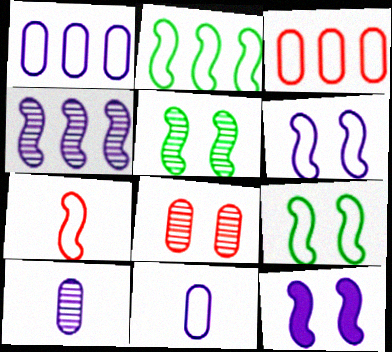[[2, 6, 7]]